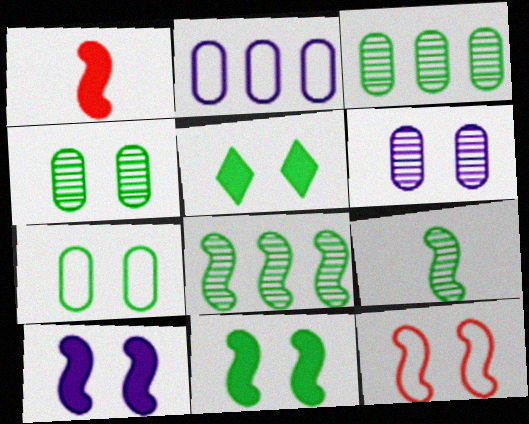[[5, 6, 12]]